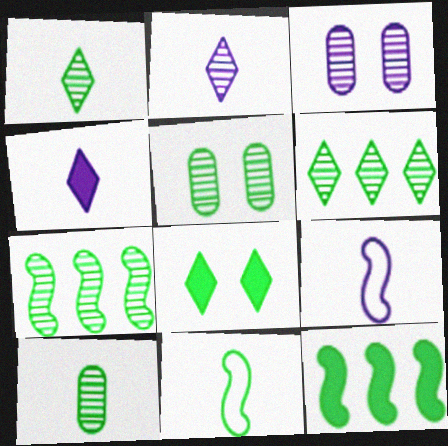[[1, 5, 7]]